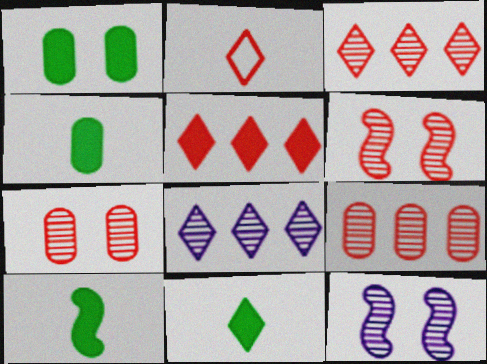[[4, 10, 11]]